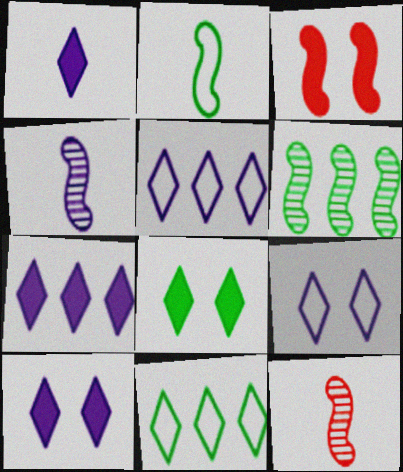[[1, 7, 10]]